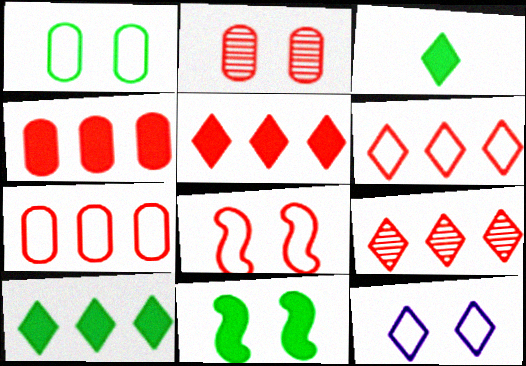[[1, 8, 12], 
[2, 11, 12], 
[3, 9, 12], 
[5, 6, 9]]